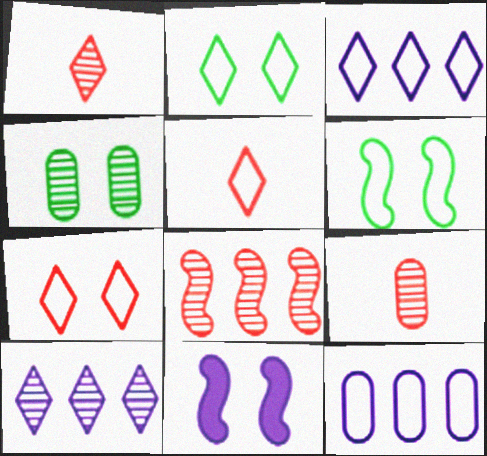[[2, 3, 5], 
[4, 7, 11], 
[5, 6, 12]]